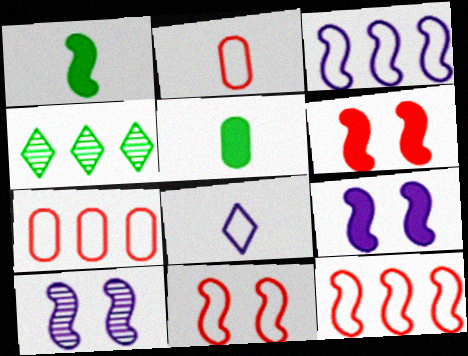[[1, 10, 12], 
[2, 4, 9]]